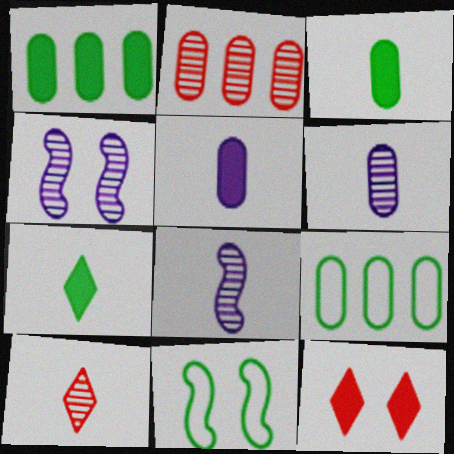[[8, 9, 12]]